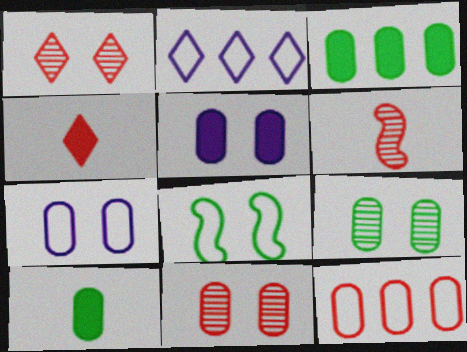[[1, 5, 8]]